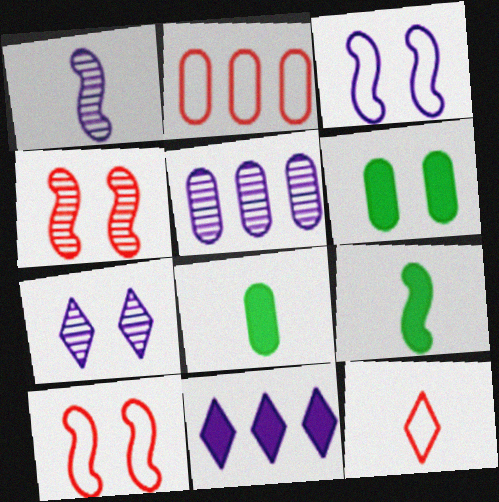[[1, 5, 7], 
[1, 8, 12], 
[2, 7, 9], 
[2, 10, 12], 
[6, 7, 10]]